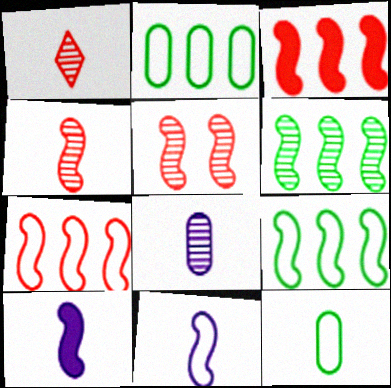[[1, 10, 12], 
[5, 9, 10]]